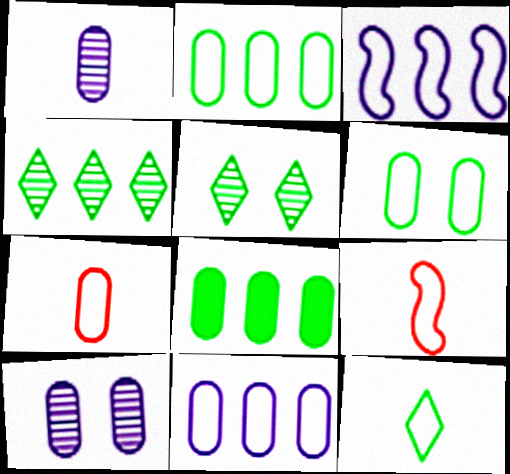[[6, 7, 11], 
[7, 8, 10]]